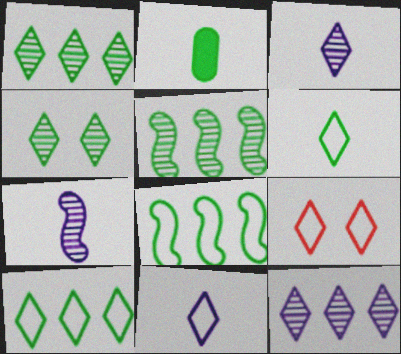[[2, 4, 8], 
[9, 10, 11]]